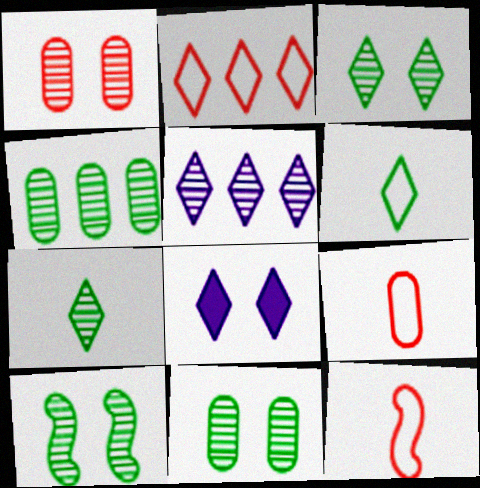[[2, 7, 8], 
[3, 10, 11], 
[4, 7, 10], 
[4, 8, 12]]